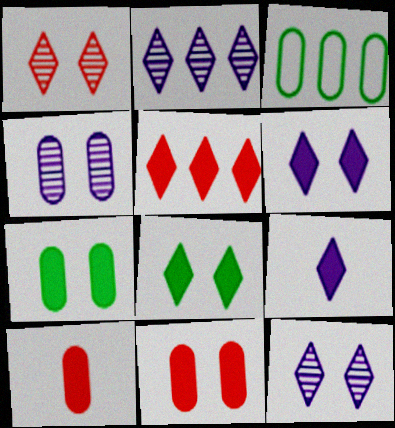[[3, 4, 10], 
[5, 8, 9]]